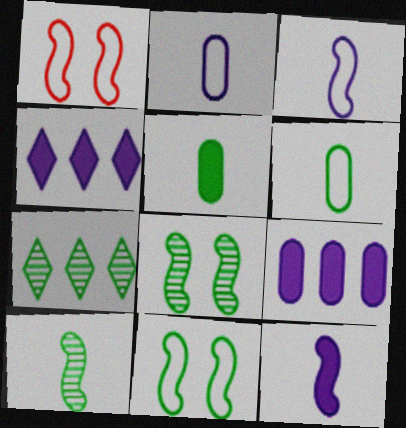[[5, 7, 11]]